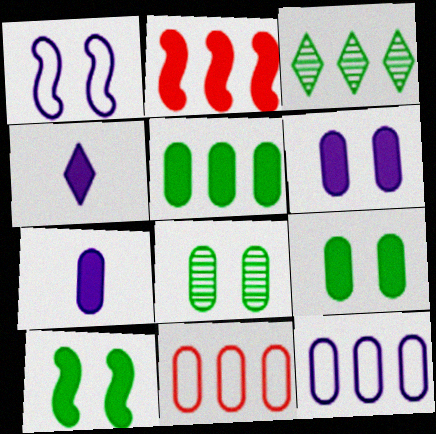[[2, 3, 12], 
[2, 4, 9], 
[7, 8, 11]]